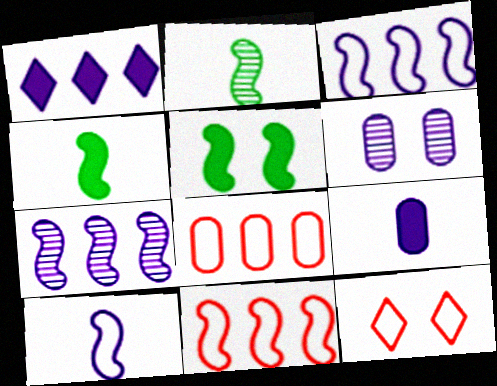[[1, 6, 10], 
[5, 6, 12]]